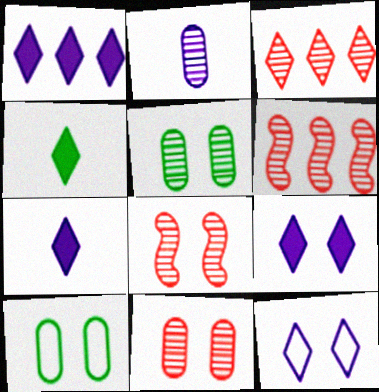[[1, 7, 9], 
[3, 4, 12], 
[6, 7, 10], 
[8, 9, 10]]